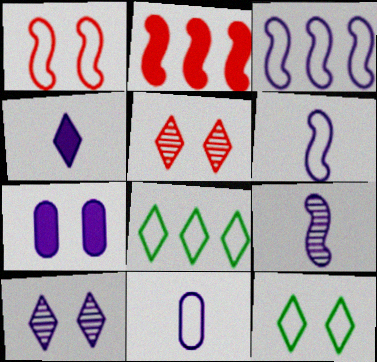[[1, 8, 11], 
[4, 5, 8], 
[4, 9, 11]]